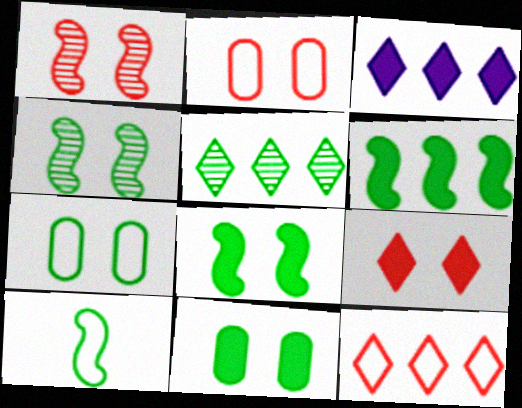[[1, 2, 9], 
[3, 5, 12], 
[4, 6, 10], 
[5, 10, 11]]